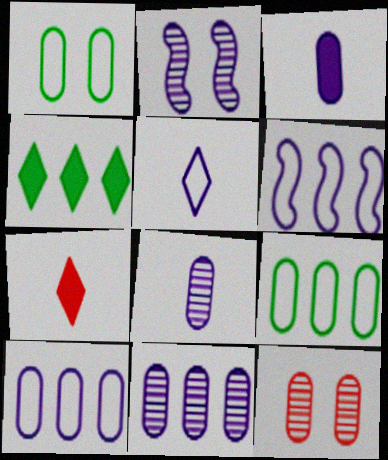[[2, 7, 9], 
[3, 9, 12]]